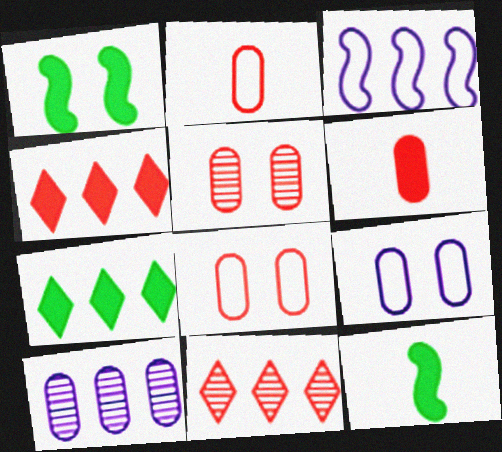[[9, 11, 12]]